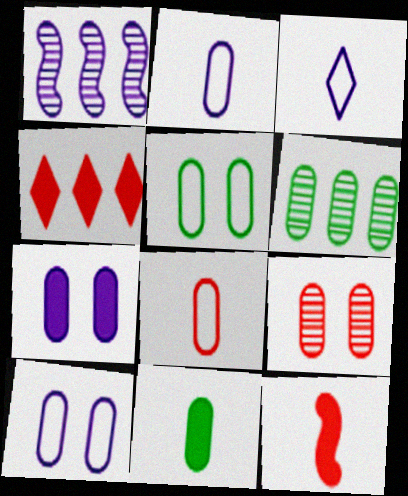[[1, 3, 7], 
[5, 6, 11], 
[5, 7, 9], 
[6, 7, 8]]